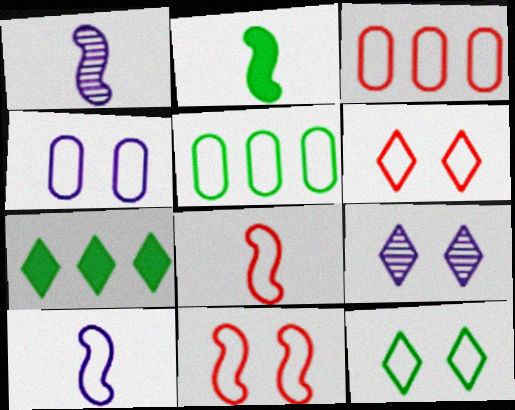[[1, 2, 8], 
[2, 3, 9], 
[3, 6, 8], 
[3, 10, 12], 
[4, 11, 12], 
[5, 6, 10]]